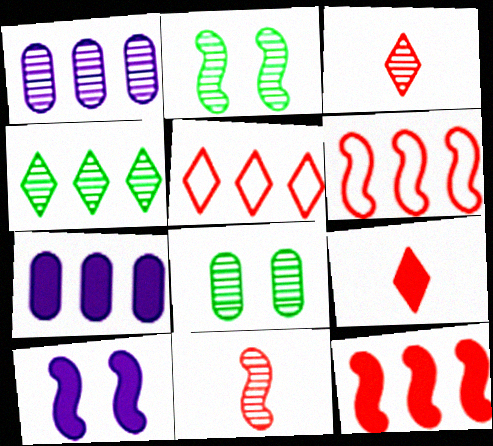[[1, 2, 3], 
[4, 6, 7]]